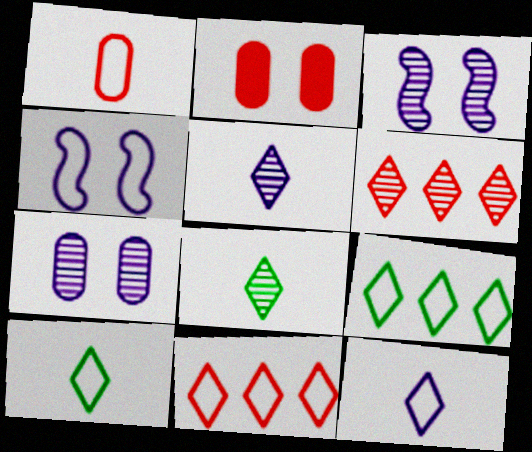[[1, 4, 9]]